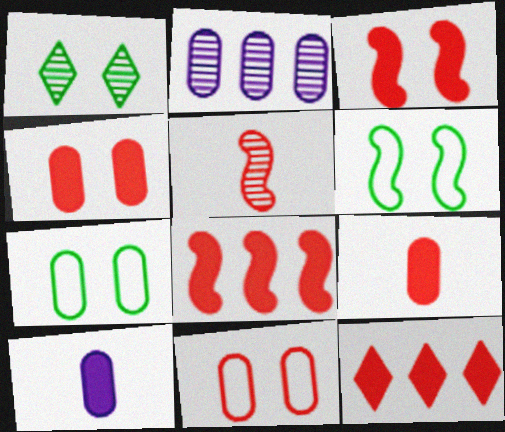[[1, 2, 5], 
[2, 7, 9], 
[3, 9, 12], 
[5, 11, 12]]